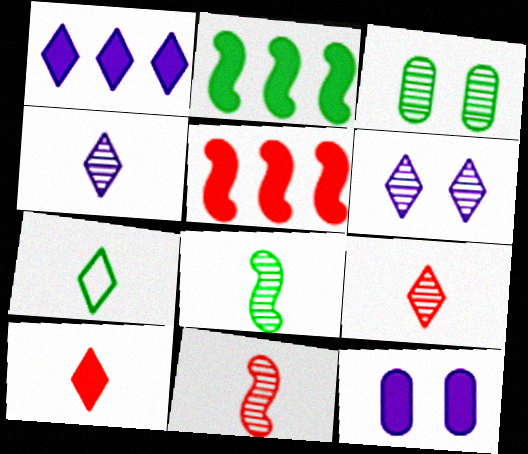[[2, 3, 7], 
[2, 10, 12], 
[4, 7, 10]]